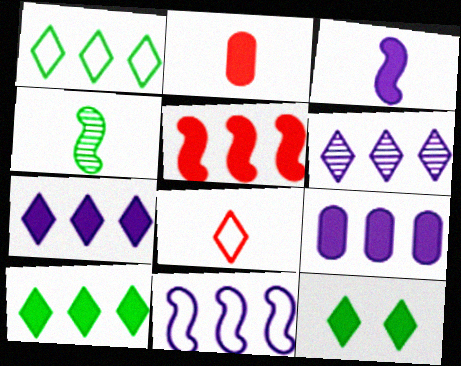[[5, 9, 10], 
[6, 8, 12], 
[6, 9, 11]]